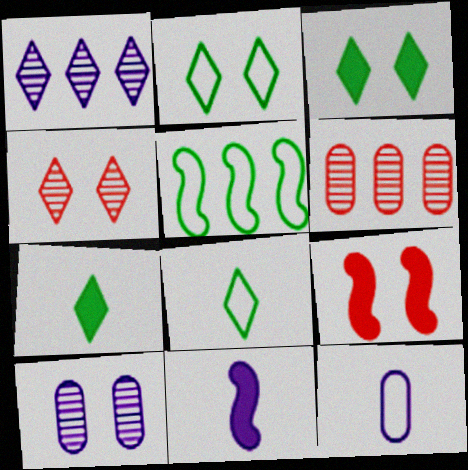[[2, 6, 11], 
[2, 9, 10]]